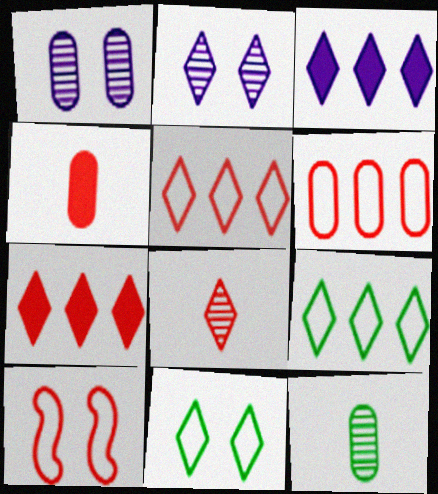[[3, 8, 11], 
[3, 10, 12]]